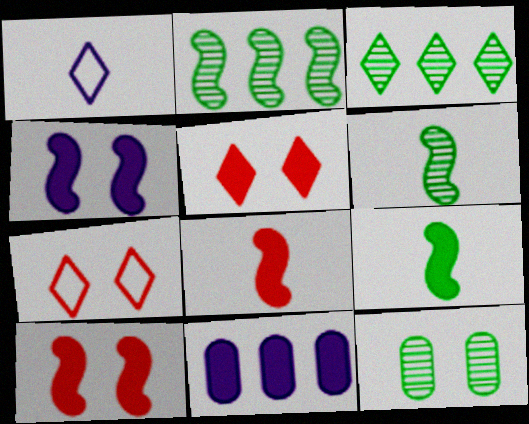[[1, 3, 5], 
[3, 6, 12], 
[4, 7, 12], 
[5, 9, 11], 
[6, 7, 11]]